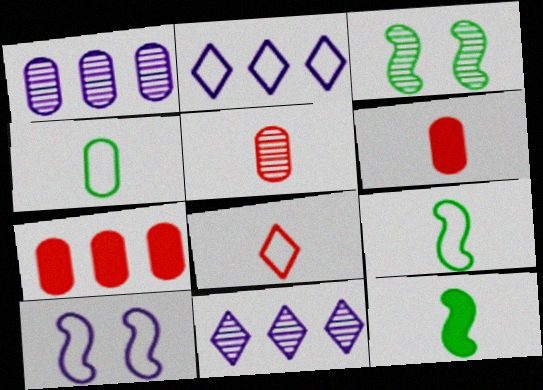[[2, 3, 6], 
[3, 5, 11]]